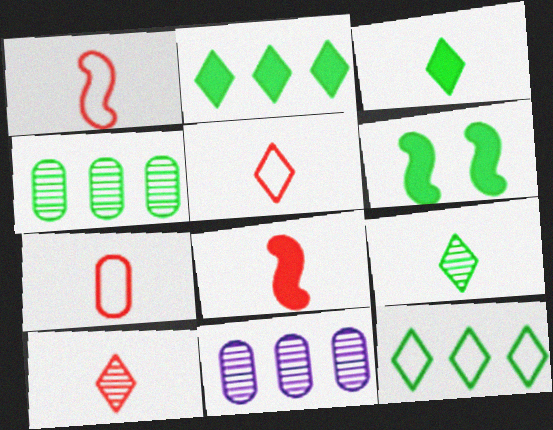[[1, 5, 7], 
[5, 6, 11], 
[7, 8, 10]]